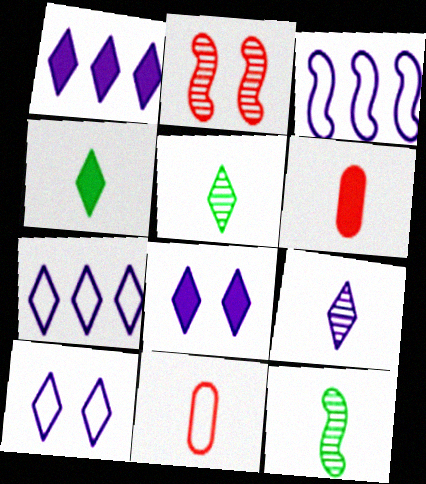[[1, 9, 10], 
[7, 8, 9]]